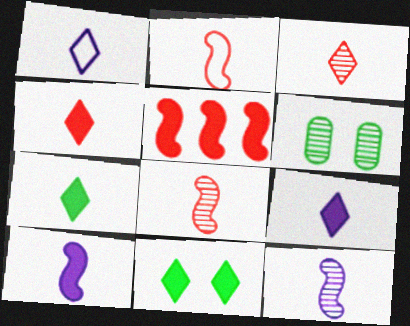[[1, 3, 7], 
[1, 5, 6], 
[4, 7, 9]]